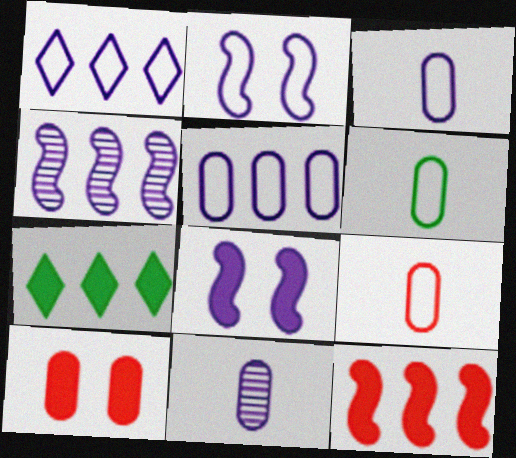[[1, 2, 3], 
[1, 8, 11], 
[3, 6, 9]]